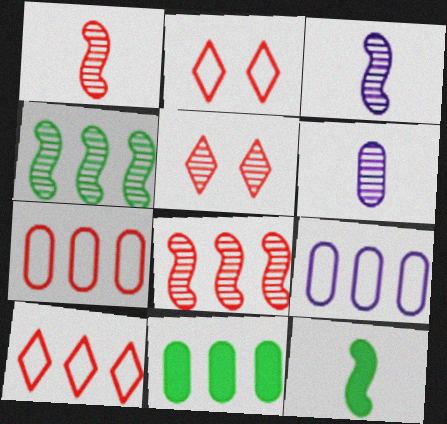[[2, 3, 11], 
[4, 5, 6], 
[5, 9, 12]]